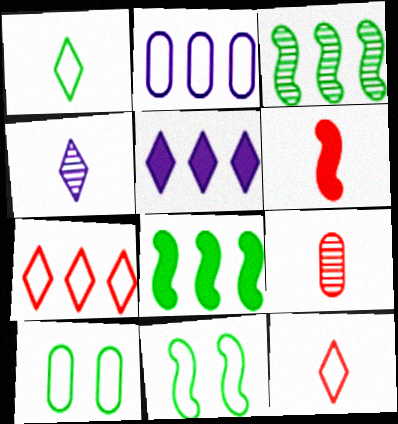[[2, 11, 12], 
[5, 9, 11], 
[6, 9, 12]]